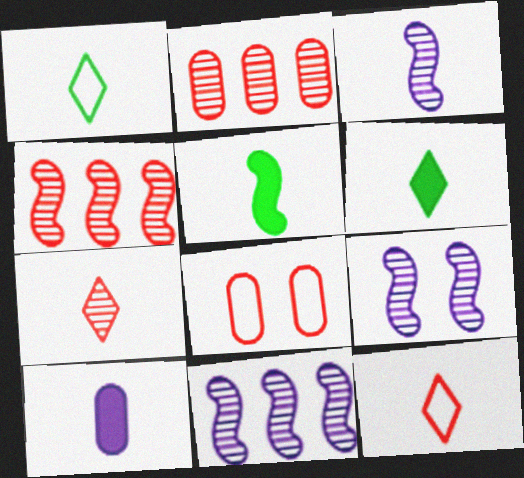[[3, 9, 11], 
[6, 8, 11]]